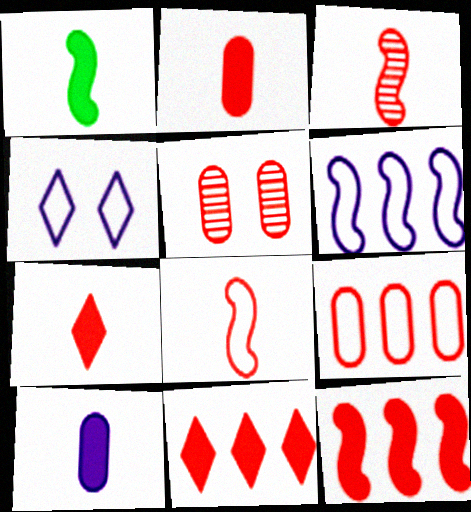[[1, 7, 10], 
[2, 5, 9], 
[5, 8, 11]]